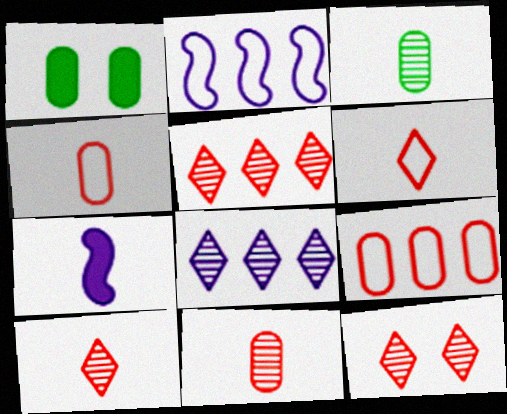[[1, 2, 10], 
[3, 6, 7], 
[5, 10, 12]]